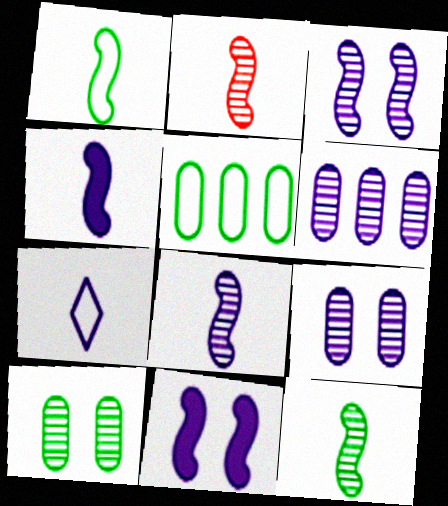[[1, 2, 4], 
[2, 8, 12], 
[6, 7, 11]]